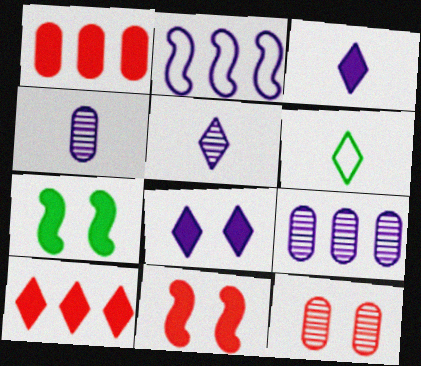[[1, 3, 7], 
[2, 4, 8], 
[6, 9, 11]]